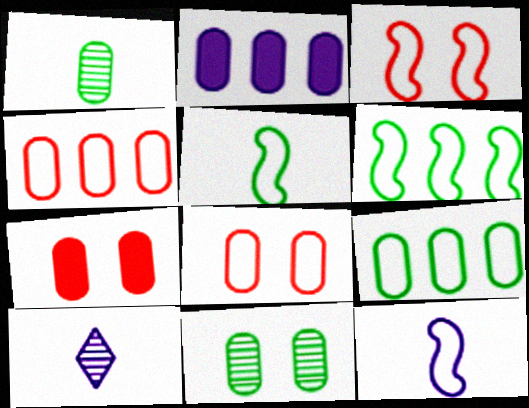[[1, 2, 8], 
[3, 6, 12], 
[6, 7, 10]]